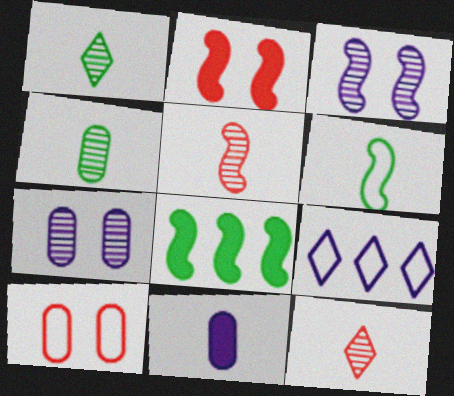[[2, 4, 9], 
[3, 9, 11], 
[6, 9, 10], 
[6, 11, 12]]